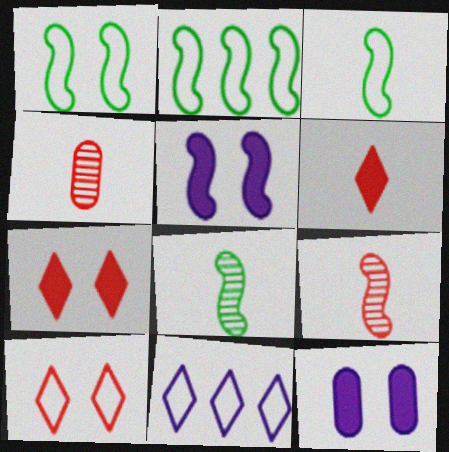[[1, 2, 3], 
[2, 5, 9]]